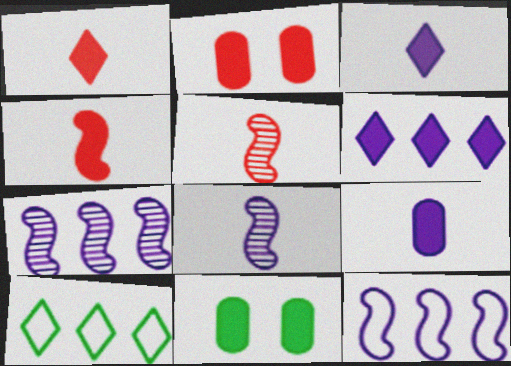[[2, 8, 10], 
[4, 6, 11]]